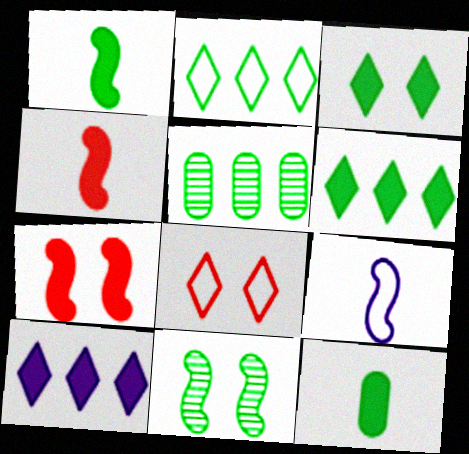[[2, 11, 12], 
[7, 10, 12]]